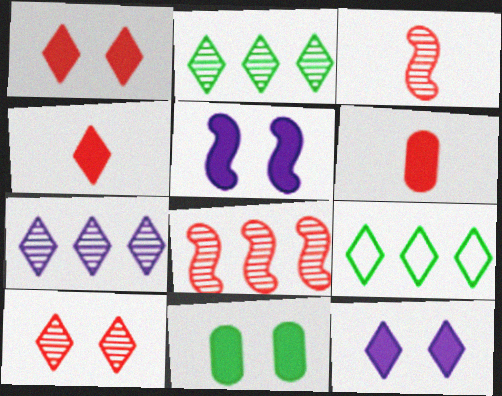[[1, 5, 11]]